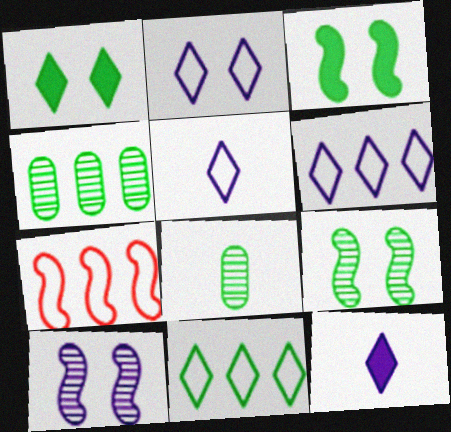[[2, 5, 6], 
[3, 8, 11]]